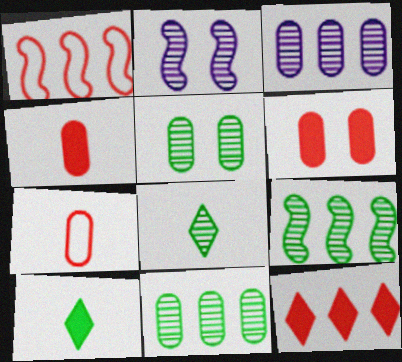[[5, 8, 9]]